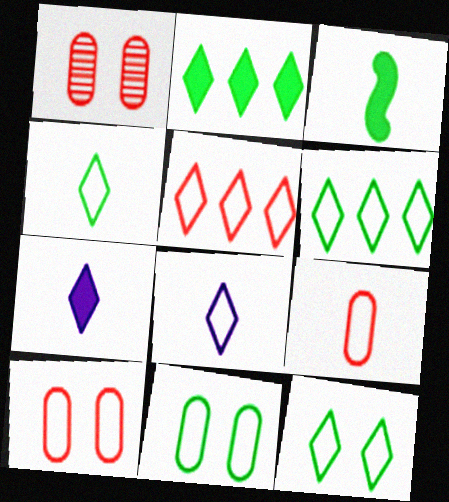[[4, 6, 12], 
[5, 8, 12]]